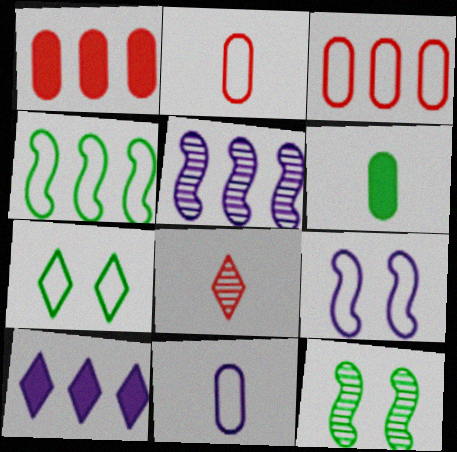[[2, 10, 12], 
[7, 8, 10]]